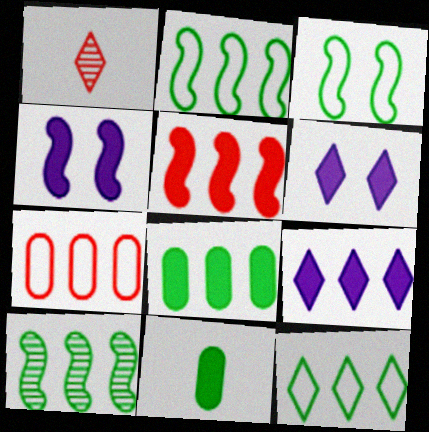[[1, 6, 12], 
[5, 6, 11], 
[5, 8, 9], 
[7, 9, 10], 
[8, 10, 12]]